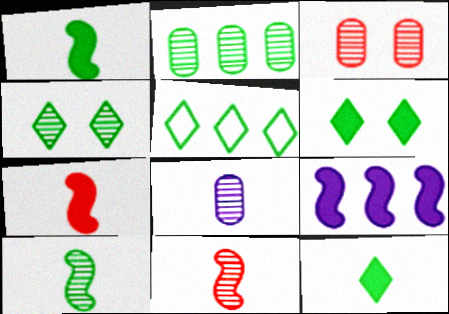[[2, 3, 8], 
[2, 4, 10], 
[4, 5, 12]]